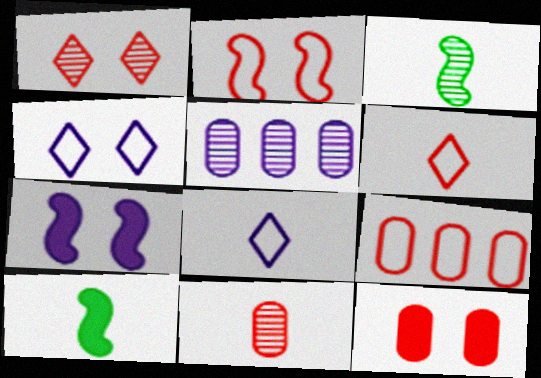[[1, 2, 12], 
[1, 3, 5], 
[2, 6, 9], 
[5, 7, 8], 
[8, 10, 11], 
[9, 11, 12]]